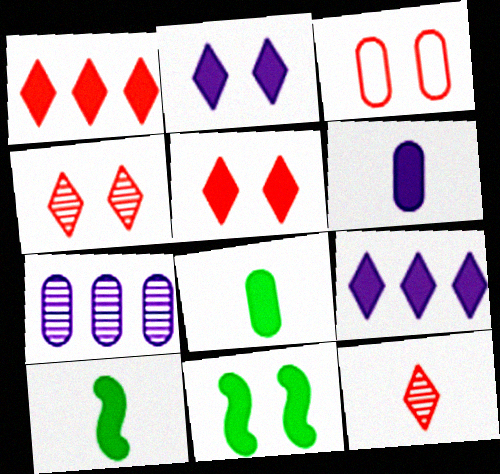[[1, 6, 11], 
[3, 7, 8]]